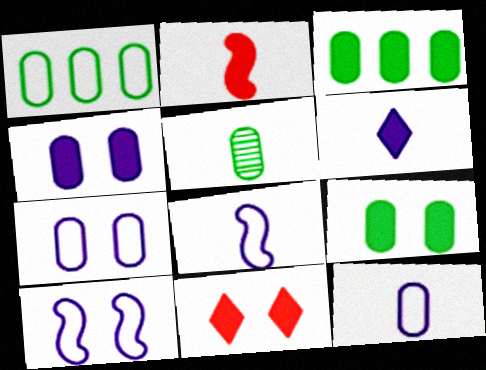[[1, 5, 9]]